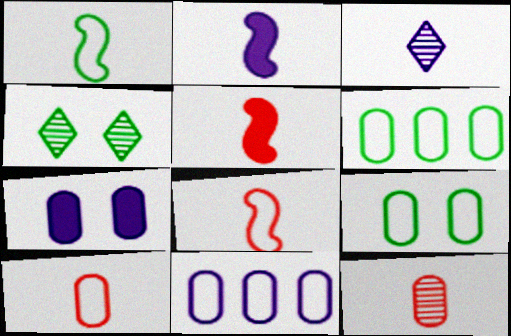[[4, 5, 11], 
[6, 7, 12], 
[9, 10, 11]]